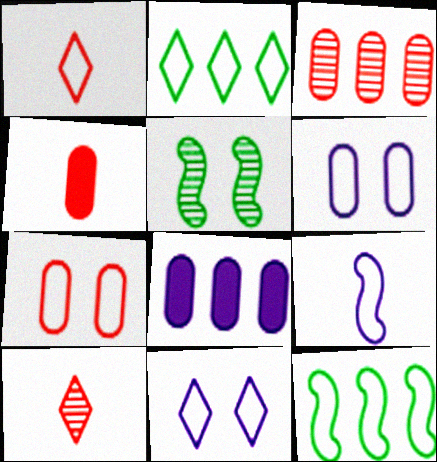[[1, 2, 11], 
[1, 5, 8], 
[1, 6, 12], 
[2, 7, 9], 
[3, 4, 7]]